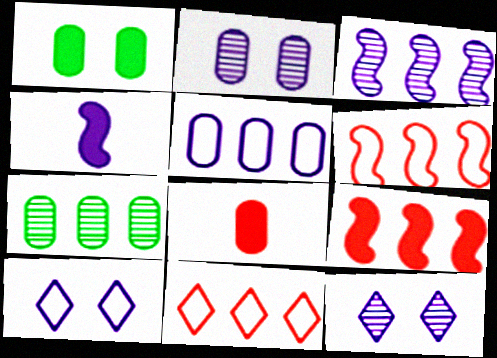[[4, 5, 12]]